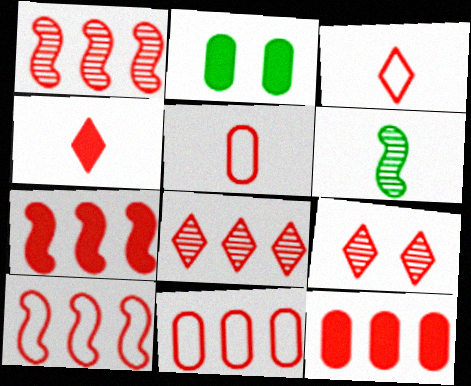[[1, 7, 10], 
[5, 7, 9], 
[7, 8, 11], 
[8, 10, 12]]